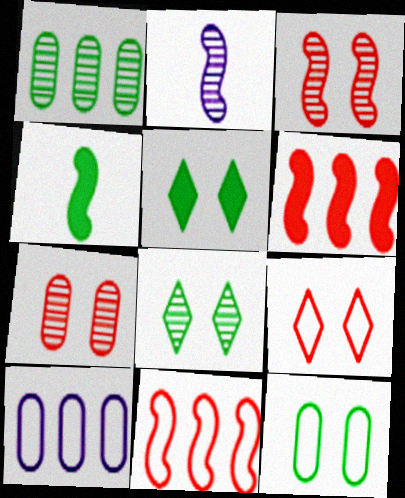[]